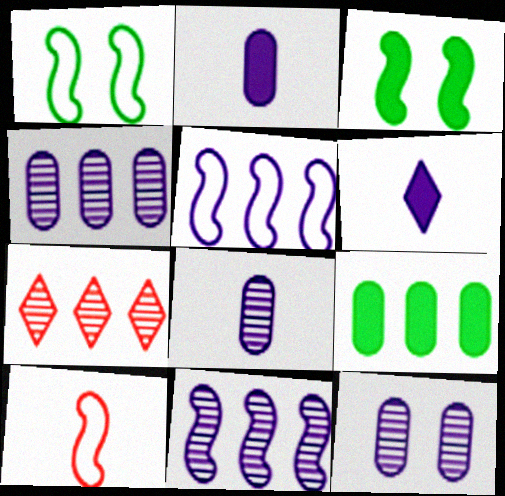[[1, 2, 7], 
[1, 5, 10], 
[3, 10, 11], 
[4, 8, 12], 
[5, 6, 12], 
[5, 7, 9]]